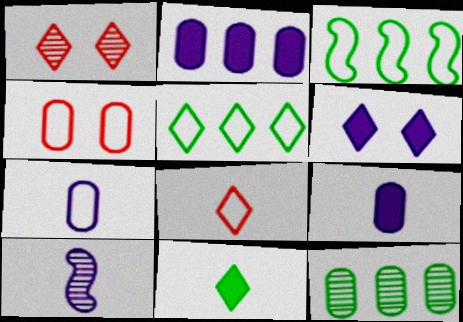[[1, 3, 9], 
[1, 10, 12], 
[4, 9, 12]]